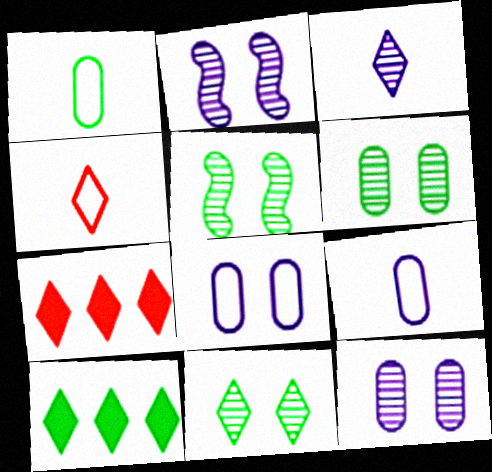[[1, 2, 7], 
[1, 5, 10], 
[5, 6, 11], 
[5, 7, 9]]